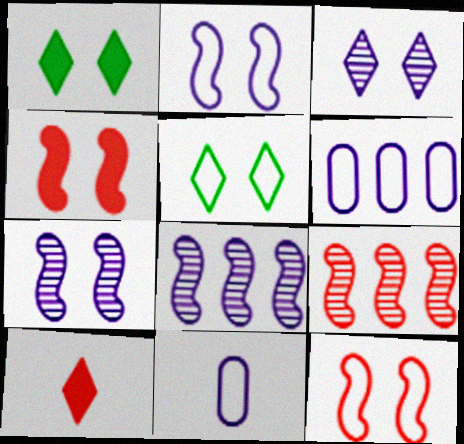[[1, 9, 11]]